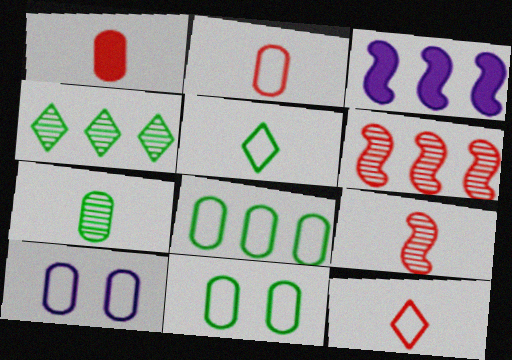[[1, 9, 12], 
[2, 8, 10]]